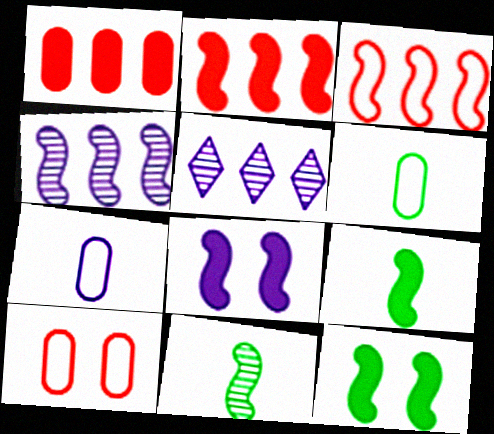[[2, 8, 9], 
[3, 8, 11], 
[5, 7, 8], 
[5, 9, 10]]